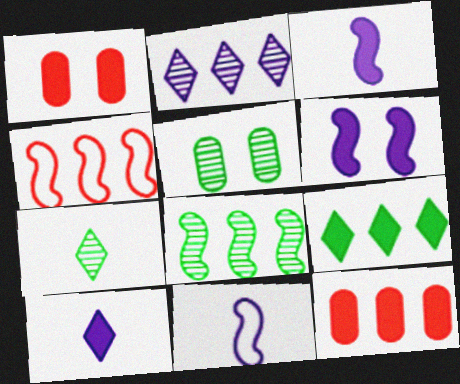[[1, 3, 9], 
[4, 5, 10], 
[5, 7, 8]]